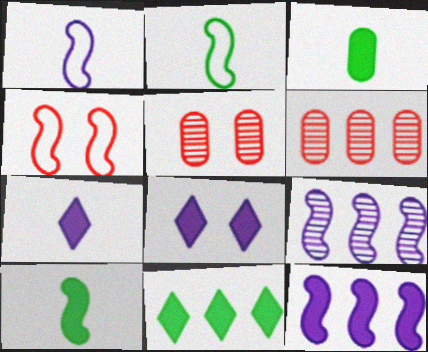[[1, 5, 11], 
[2, 6, 8], 
[4, 9, 10]]